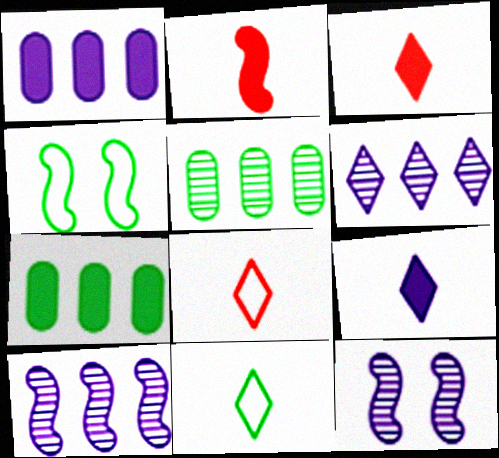[[2, 4, 10], 
[7, 8, 12]]